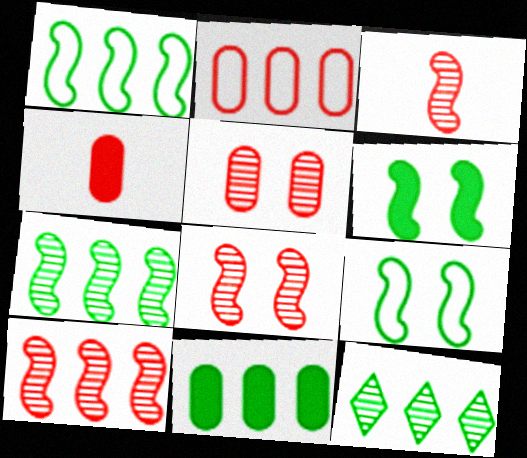[[1, 11, 12], 
[2, 4, 5], 
[3, 8, 10]]